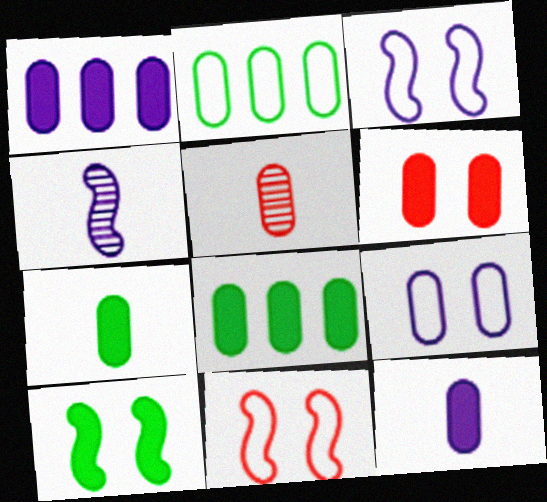[[1, 6, 7], 
[5, 8, 9], 
[6, 8, 12]]